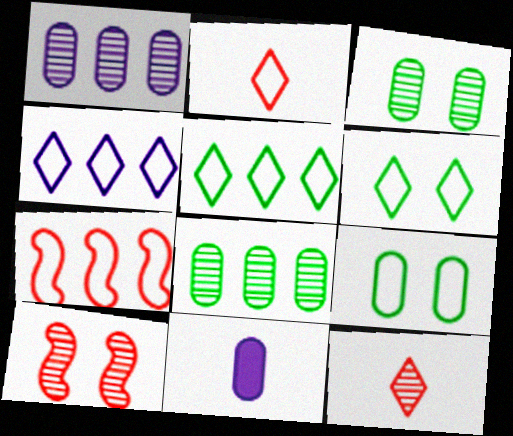[[2, 4, 6], 
[5, 10, 11]]